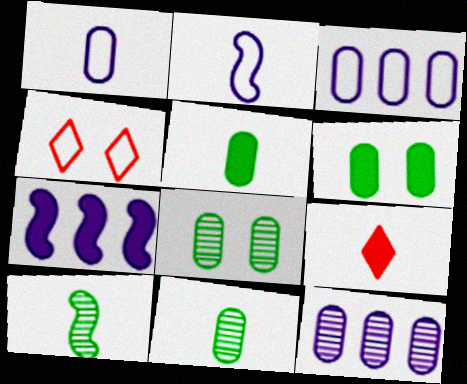[[1, 9, 10], 
[2, 9, 11], 
[4, 7, 11], 
[6, 7, 9]]